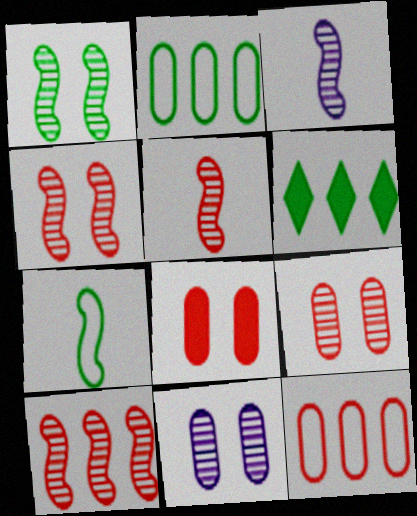[[1, 3, 10], 
[4, 5, 10]]